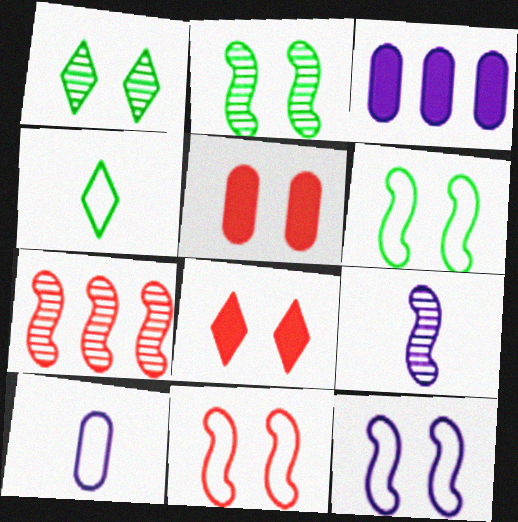[[1, 5, 12], 
[2, 7, 9], 
[6, 11, 12]]